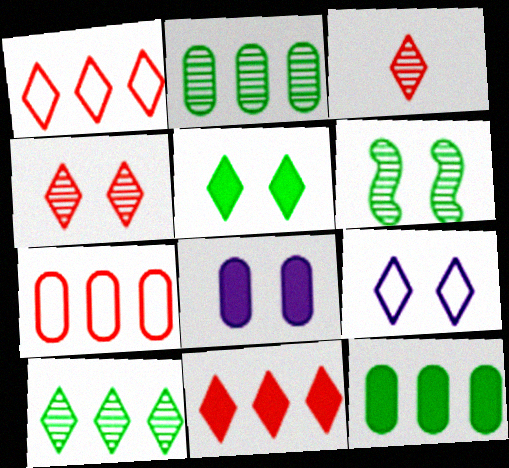[[4, 5, 9]]